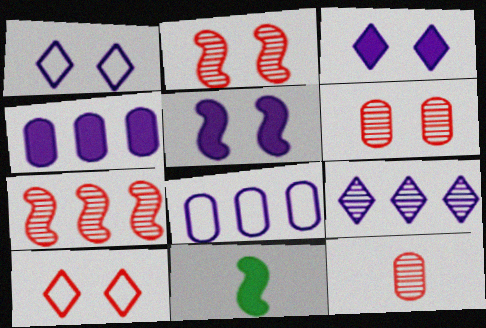[]